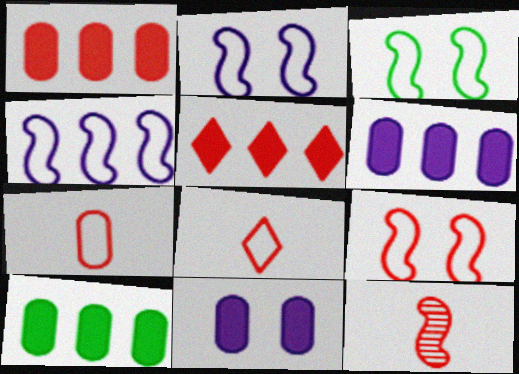[[1, 6, 10], 
[2, 3, 9]]